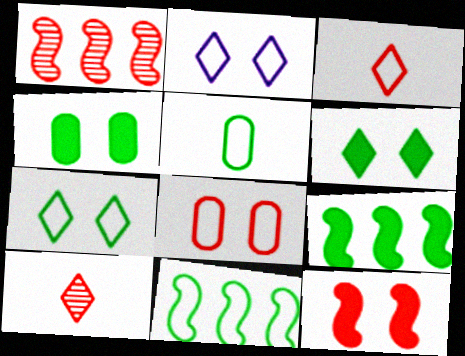[[5, 7, 11]]